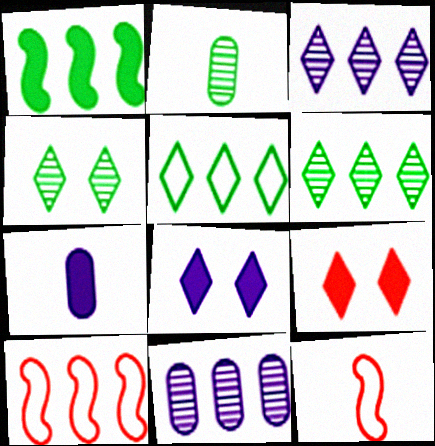[[1, 7, 9], 
[2, 8, 10], 
[4, 7, 10]]